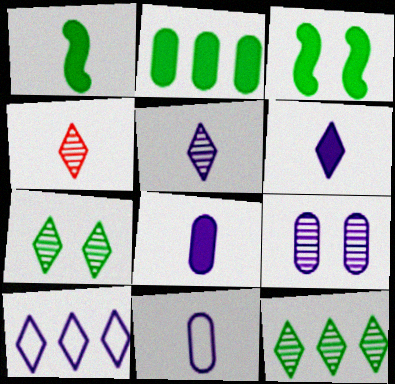[[1, 4, 11]]